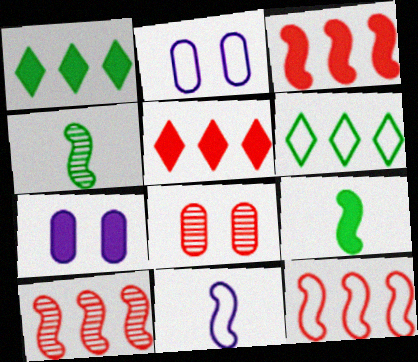[[1, 8, 11], 
[2, 4, 5], 
[3, 10, 12], 
[5, 7, 9]]